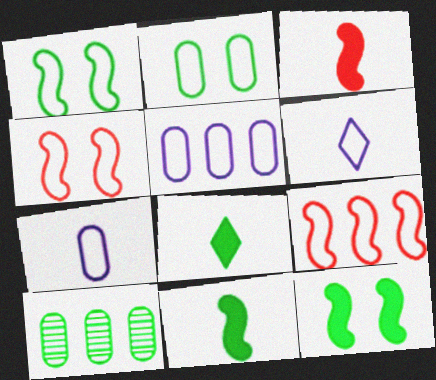[[1, 8, 10], 
[2, 6, 9]]